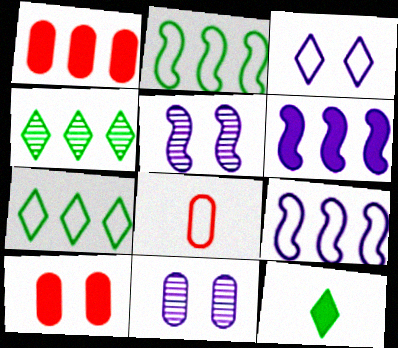[[1, 4, 9], 
[2, 3, 8], 
[6, 10, 12]]